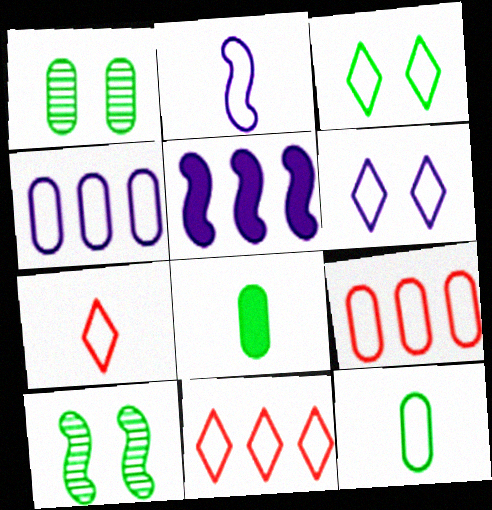[[1, 5, 7], 
[2, 3, 9], 
[2, 4, 6], 
[2, 7, 12]]